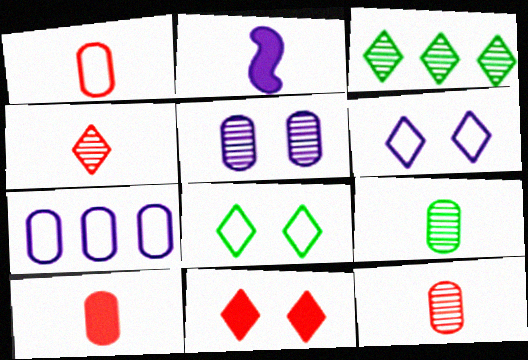[[1, 10, 12]]